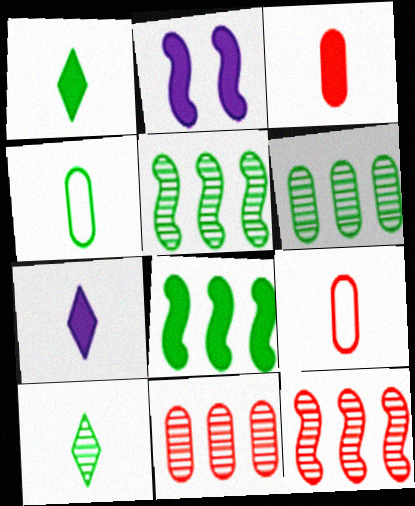[]